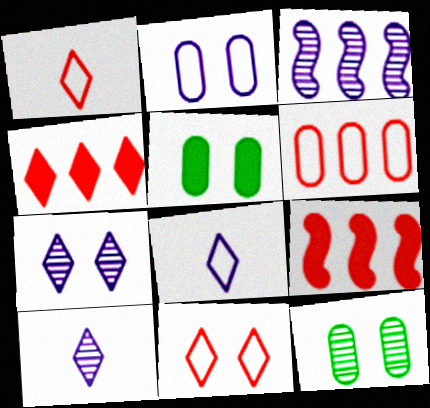[[1, 3, 5], 
[8, 9, 12]]